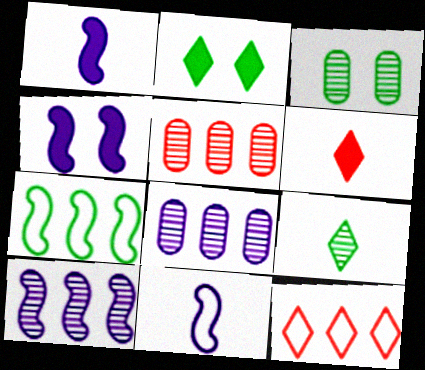[[1, 3, 12], 
[2, 5, 11], 
[4, 10, 11]]